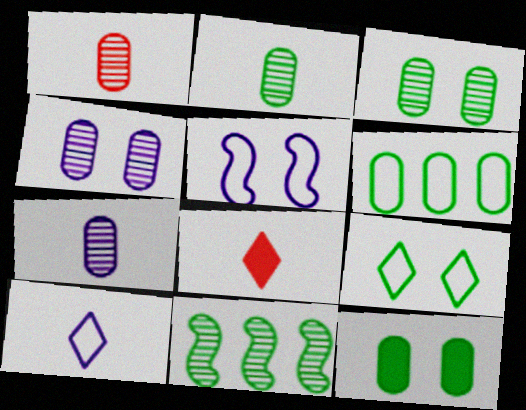[[1, 2, 7], 
[2, 6, 12]]